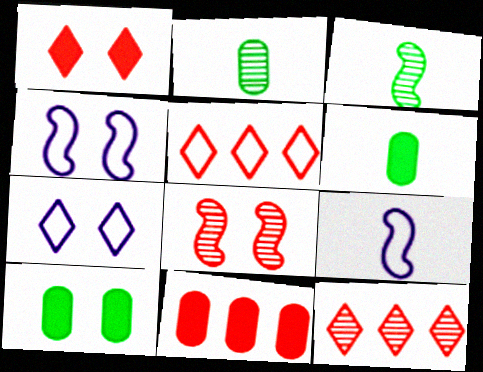[[3, 7, 11], 
[4, 6, 12], 
[7, 8, 10], 
[9, 10, 12]]